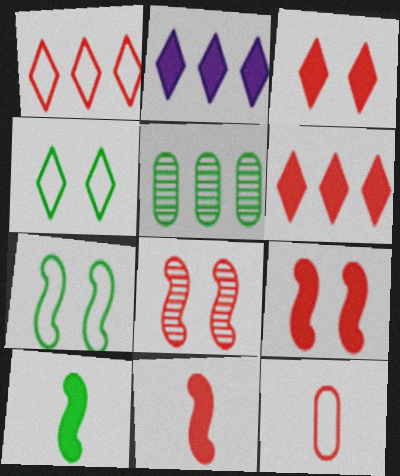[[4, 5, 10], 
[6, 8, 12]]